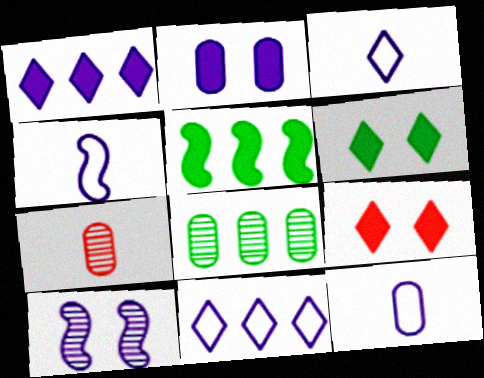[[1, 10, 12], 
[3, 4, 12], 
[4, 8, 9]]